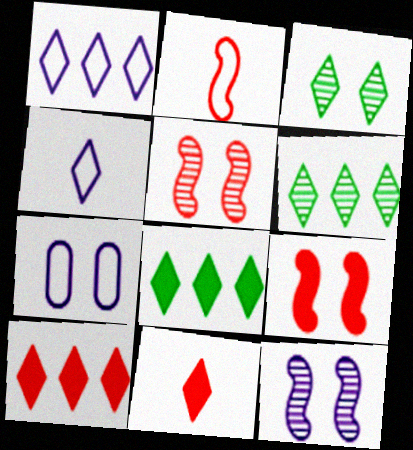[[1, 3, 11], 
[1, 6, 10], 
[3, 4, 10], 
[3, 7, 9]]